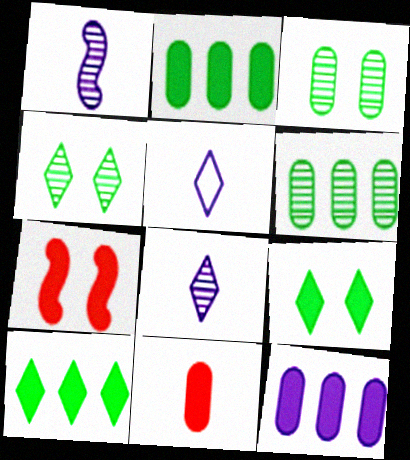[[5, 6, 7]]